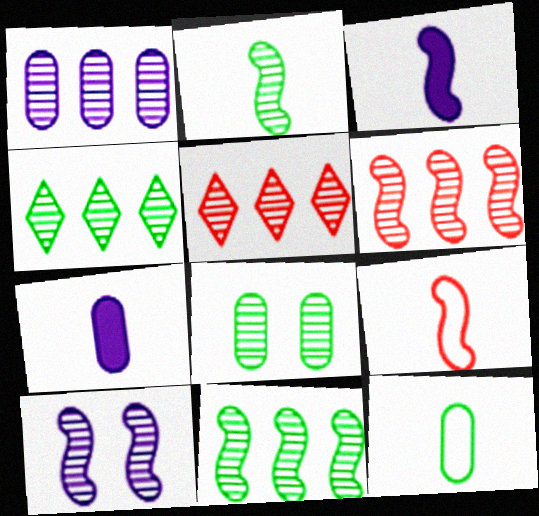[[1, 4, 6], 
[1, 5, 11], 
[2, 3, 9], 
[2, 4, 8], 
[2, 6, 10]]